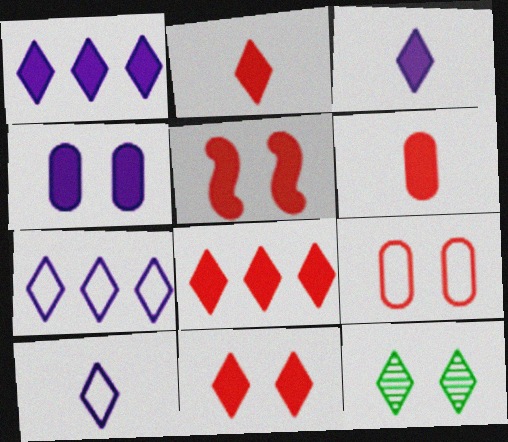[[2, 7, 12], 
[2, 8, 11], 
[5, 6, 8], 
[8, 10, 12]]